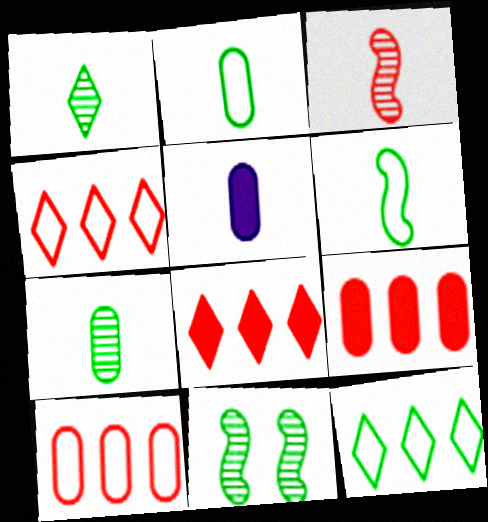[[4, 5, 11]]